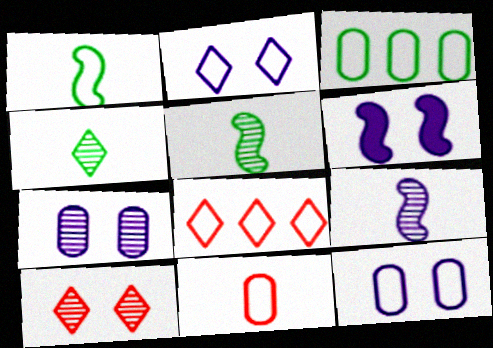[[1, 8, 12], 
[2, 6, 7], 
[3, 11, 12]]